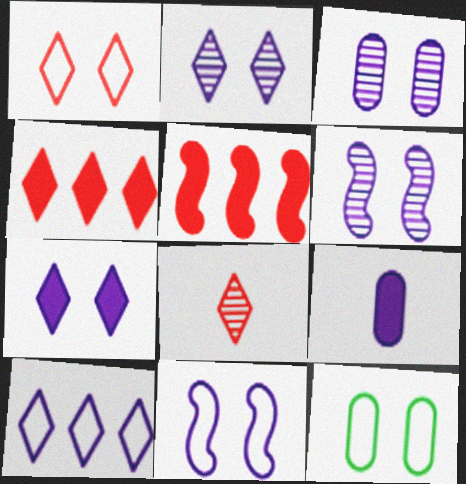[[1, 4, 8], 
[1, 11, 12], 
[2, 3, 6], 
[3, 7, 11], 
[6, 9, 10]]